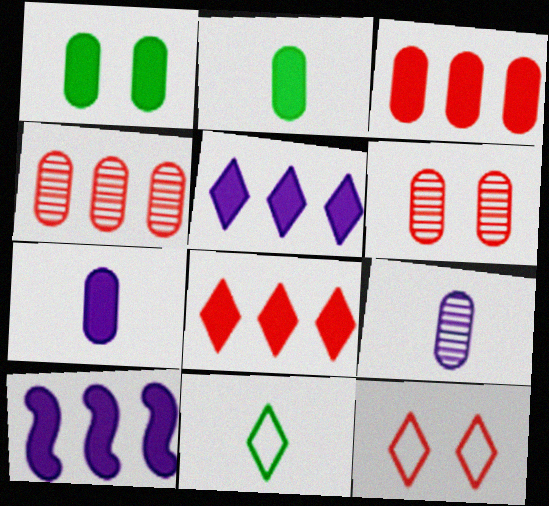[[1, 3, 7], 
[6, 10, 11]]